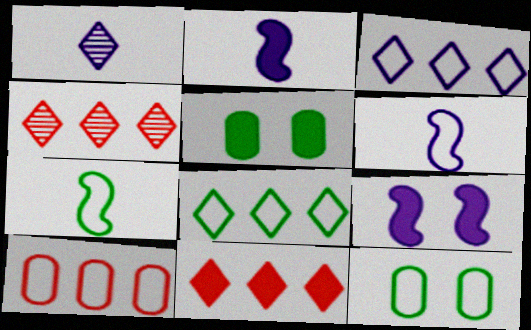[[2, 4, 12], 
[2, 5, 11], 
[4, 5, 6], 
[7, 8, 12]]